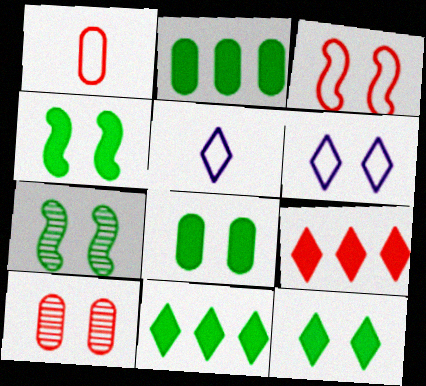[[4, 6, 10], 
[4, 8, 12]]